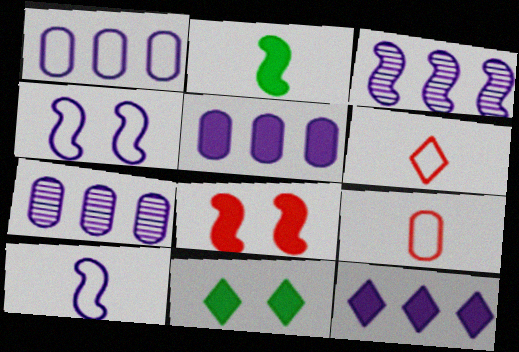[[1, 3, 12], 
[1, 5, 7], 
[3, 9, 11]]